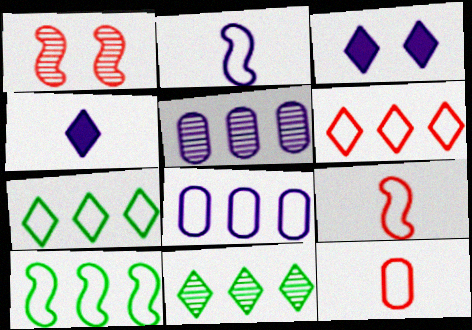[[2, 3, 5], 
[6, 8, 10]]